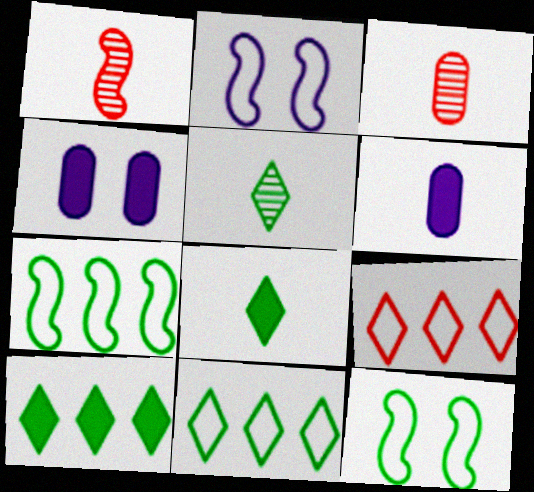[[1, 4, 11], 
[2, 3, 10]]